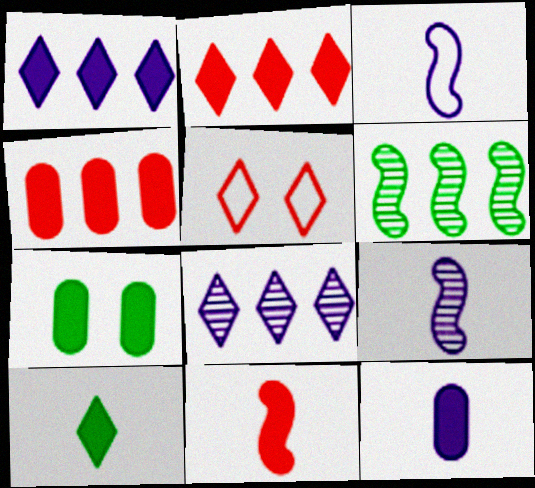[[1, 7, 11], 
[4, 7, 12], 
[5, 6, 12], 
[5, 8, 10], 
[10, 11, 12]]